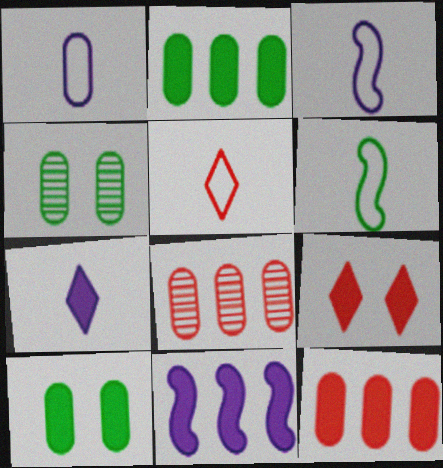[[1, 4, 12], 
[1, 5, 6], 
[1, 8, 10], 
[4, 5, 11]]